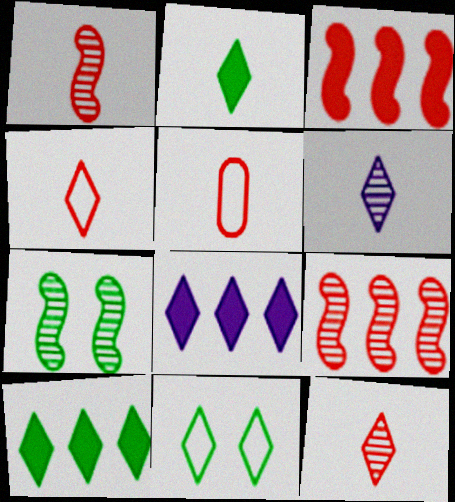[[2, 4, 6], 
[5, 7, 8], 
[8, 11, 12]]